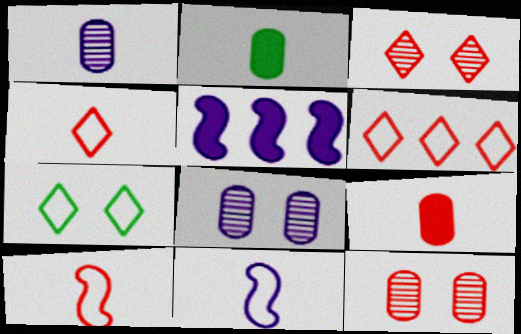[]